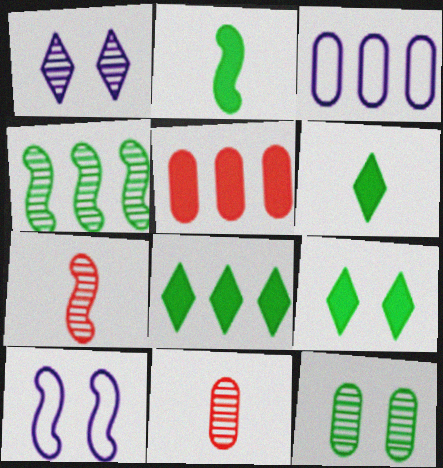[[1, 4, 11], 
[3, 7, 9], 
[6, 8, 9], 
[8, 10, 11]]